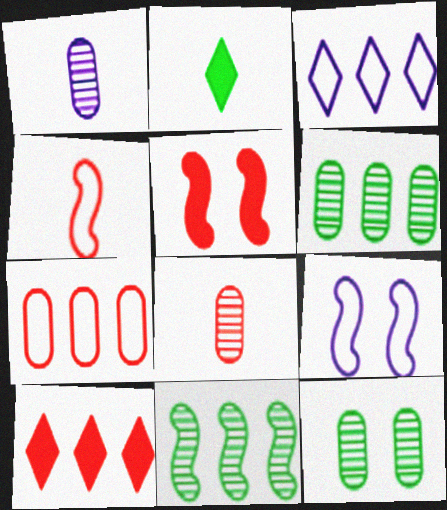[[1, 2, 4]]